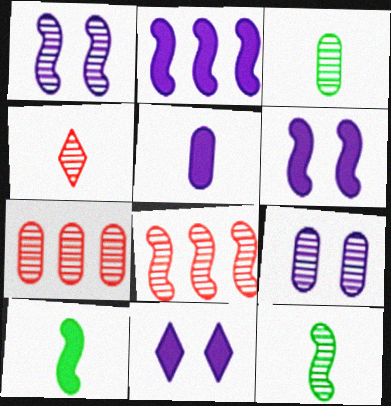[[1, 8, 12], 
[2, 5, 11], 
[3, 7, 9]]